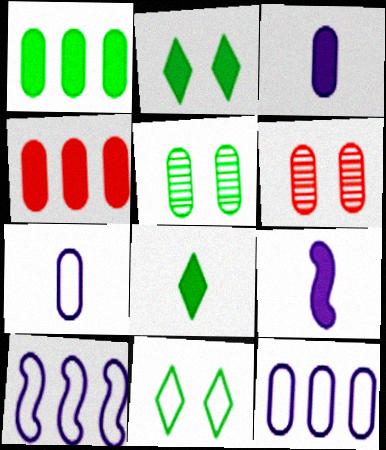[[1, 6, 7], 
[2, 4, 9], 
[4, 5, 7], 
[6, 8, 10]]